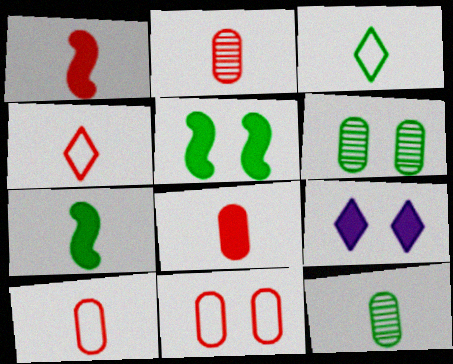[[1, 2, 4], 
[2, 8, 10], 
[3, 7, 12]]